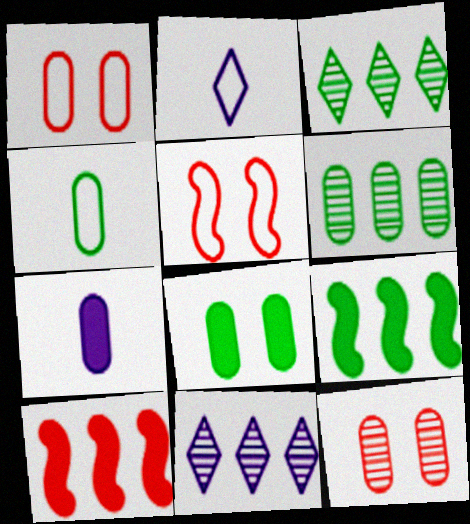[[1, 6, 7], 
[2, 9, 12], 
[3, 5, 7], 
[4, 6, 8]]